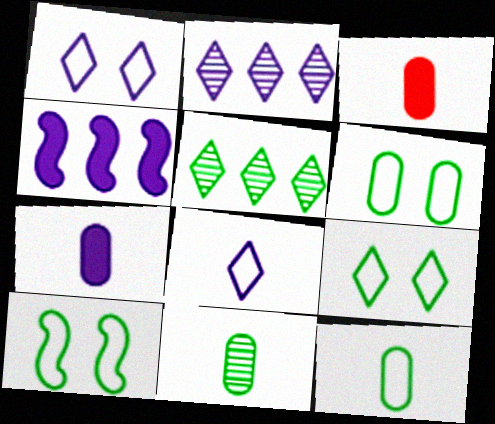[[2, 3, 10], 
[6, 9, 10]]